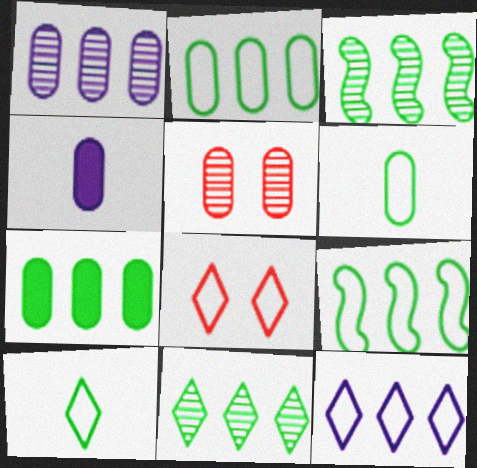[[2, 4, 5], 
[3, 4, 8], 
[7, 9, 11], 
[8, 10, 12]]